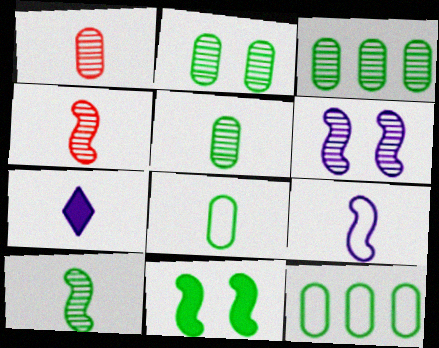[[2, 3, 5], 
[4, 7, 8]]